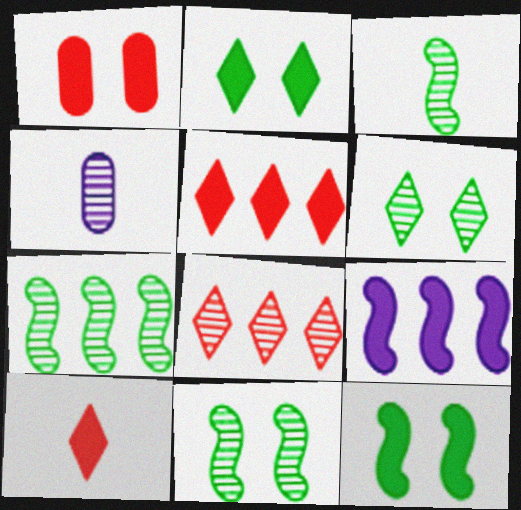[[3, 7, 11], 
[4, 8, 11]]